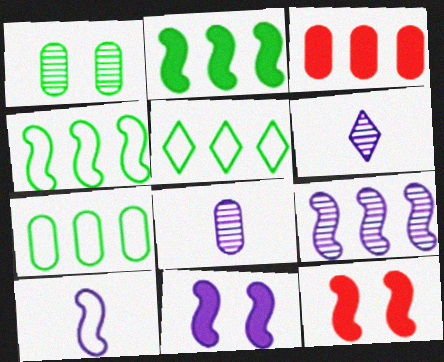[[3, 5, 9], 
[4, 5, 7], 
[5, 8, 12], 
[6, 7, 12], 
[9, 10, 11]]